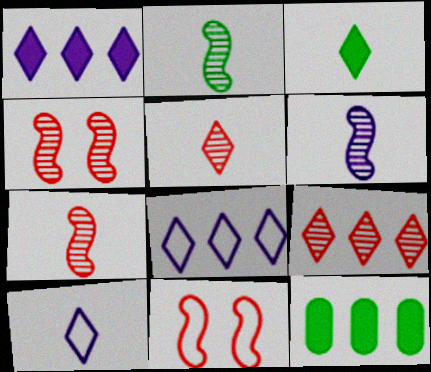[[2, 6, 7], 
[3, 5, 10], 
[4, 10, 12]]